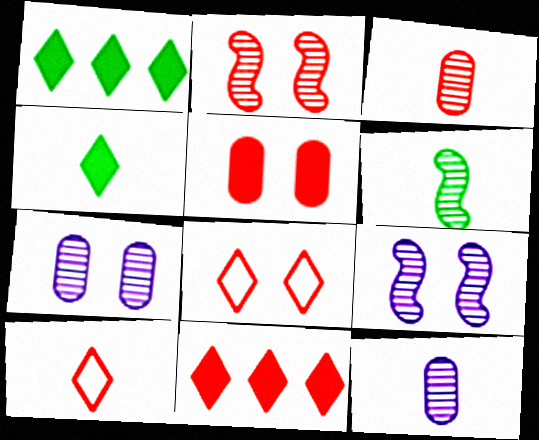[[2, 5, 8]]